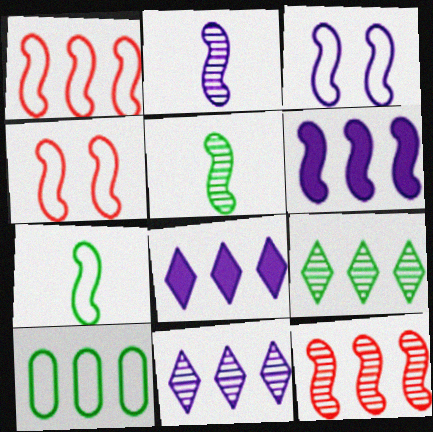[[1, 3, 7], 
[2, 3, 6], 
[4, 5, 6], 
[8, 10, 12]]